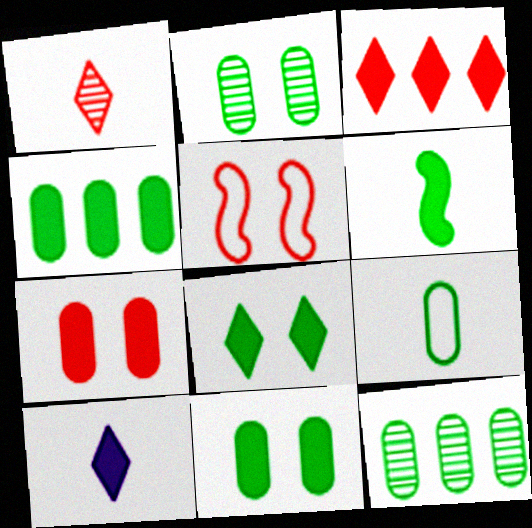[[2, 4, 9], 
[3, 8, 10], 
[4, 6, 8], 
[5, 10, 12], 
[9, 11, 12]]